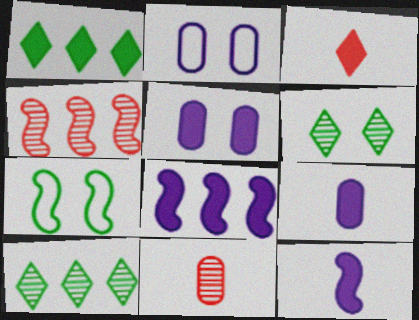[[4, 7, 12]]